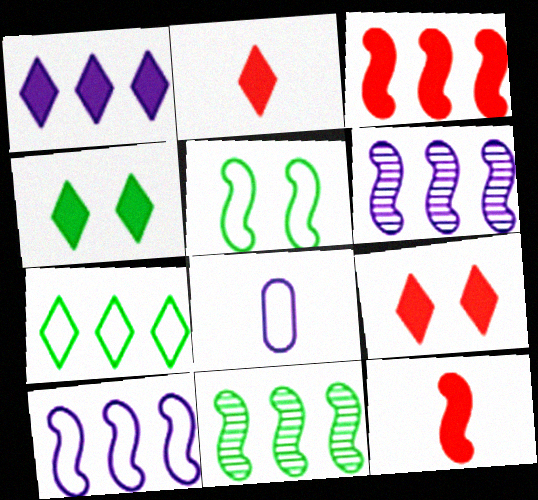[[1, 2, 4], 
[3, 10, 11], 
[5, 6, 12], 
[8, 9, 11]]